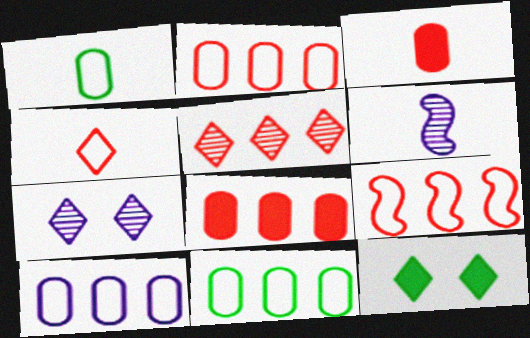[[2, 6, 12], 
[2, 10, 11], 
[5, 8, 9]]